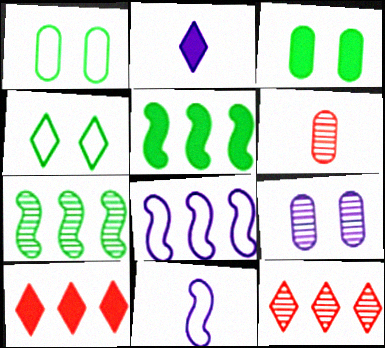[[2, 4, 12], 
[2, 8, 9], 
[3, 11, 12]]